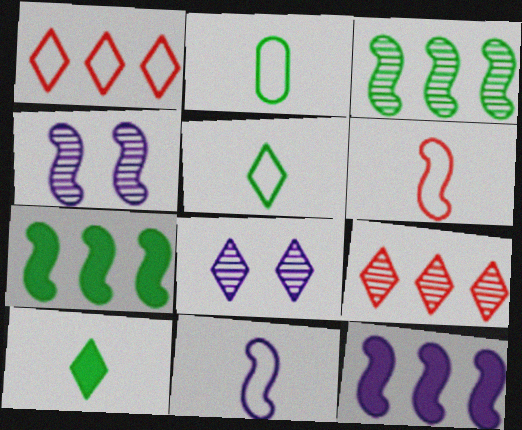[[1, 8, 10], 
[4, 6, 7], 
[4, 11, 12]]